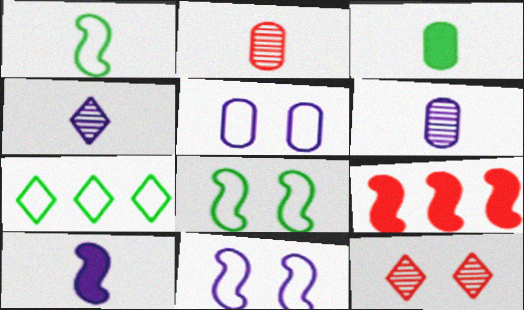[]